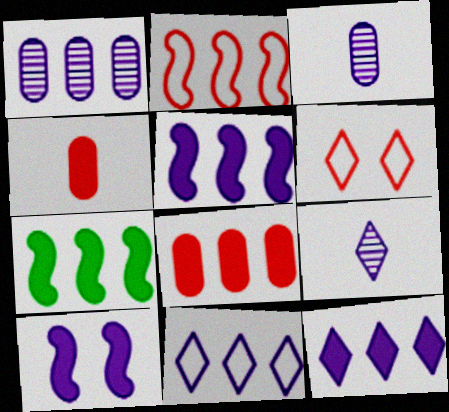[[1, 5, 11], 
[3, 6, 7], 
[3, 10, 11], 
[7, 8, 12]]